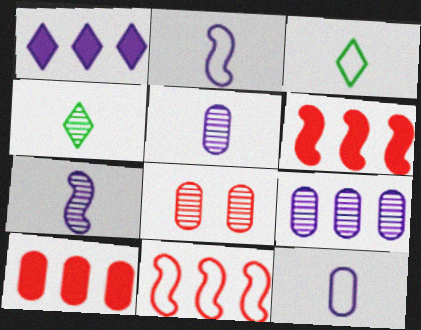[]